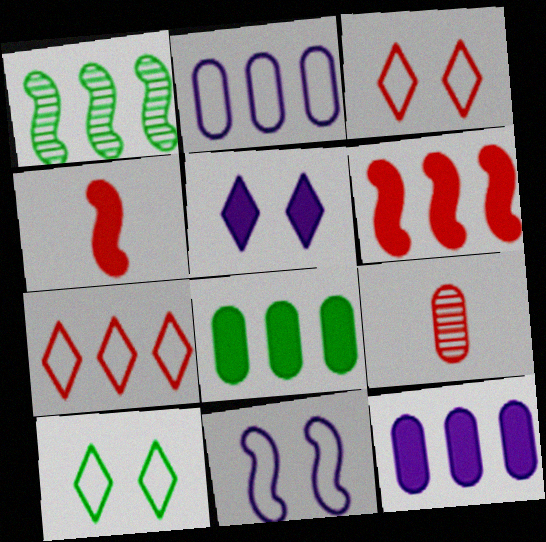[[1, 4, 11], 
[1, 7, 12], 
[3, 6, 9], 
[4, 5, 8]]